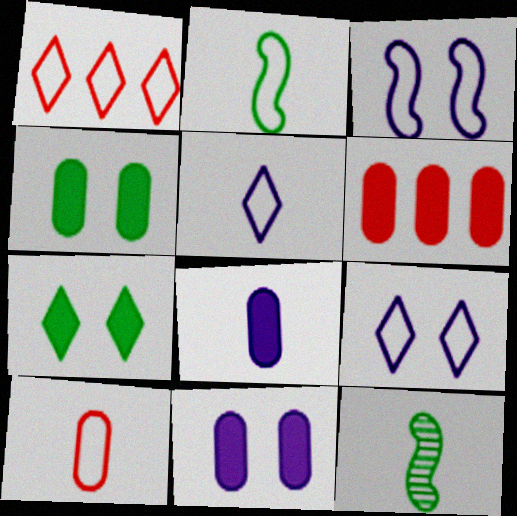[[1, 11, 12], 
[2, 5, 10], 
[4, 6, 8], 
[6, 9, 12]]